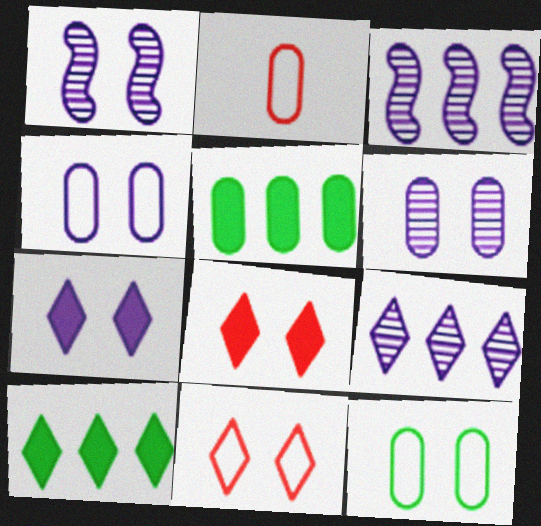[[1, 2, 10], 
[1, 4, 7], 
[1, 8, 12], 
[2, 5, 6]]